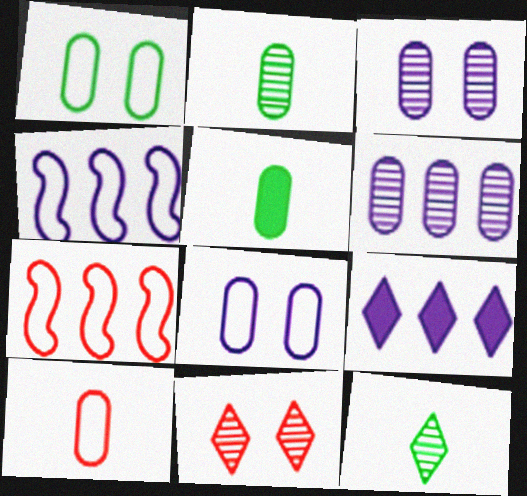[[4, 5, 11], 
[4, 6, 9]]